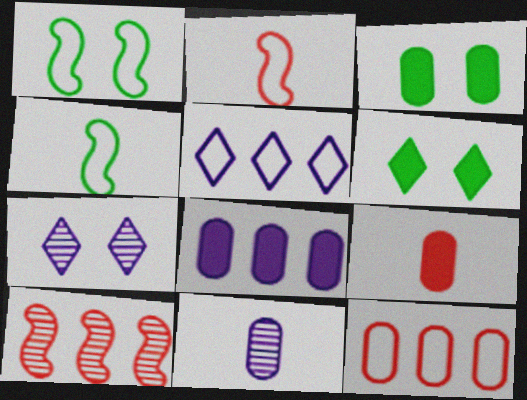[[3, 8, 9], 
[3, 11, 12]]